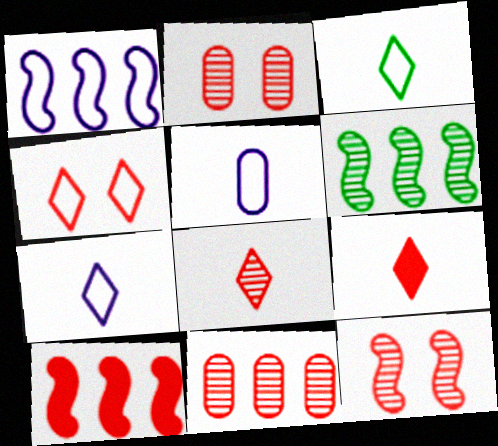[[1, 6, 10], 
[8, 11, 12]]